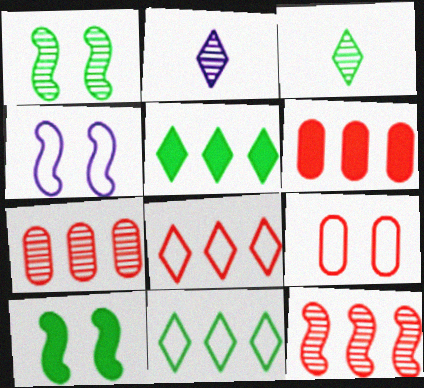[[1, 2, 7], 
[3, 4, 6], 
[6, 8, 12]]